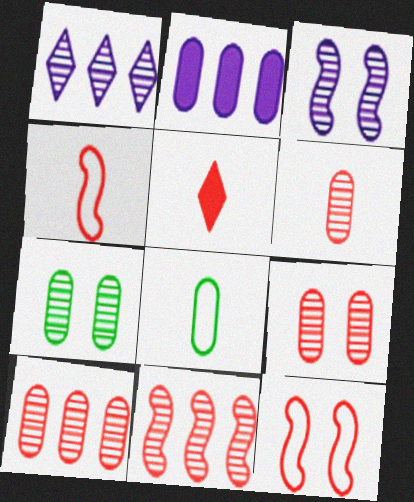[[2, 8, 9], 
[4, 5, 6], 
[5, 10, 12], 
[6, 9, 10]]